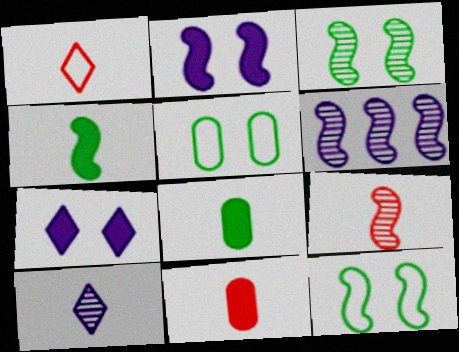[[1, 9, 11], 
[3, 6, 9]]